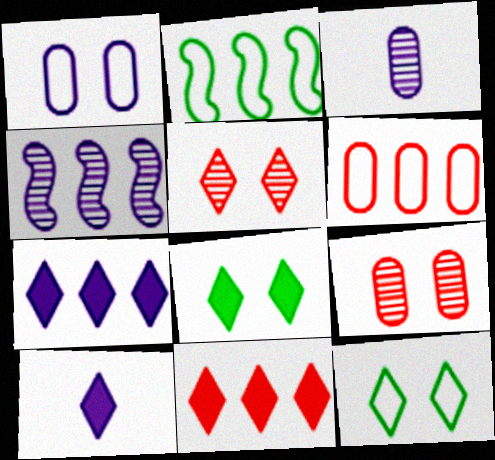[[1, 4, 10], 
[2, 9, 10], 
[8, 10, 11]]